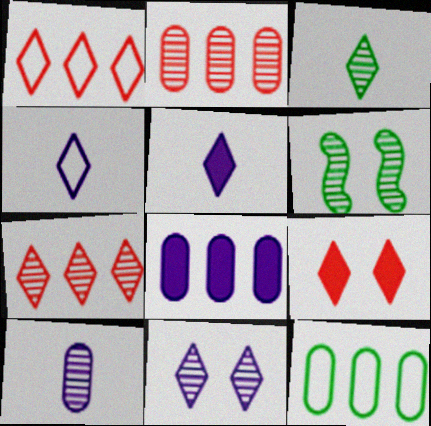[[2, 8, 12], 
[3, 7, 11], 
[6, 7, 10]]